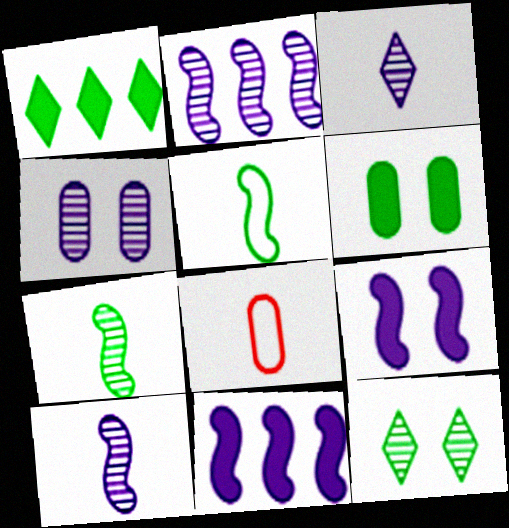[[2, 3, 4], 
[8, 11, 12]]